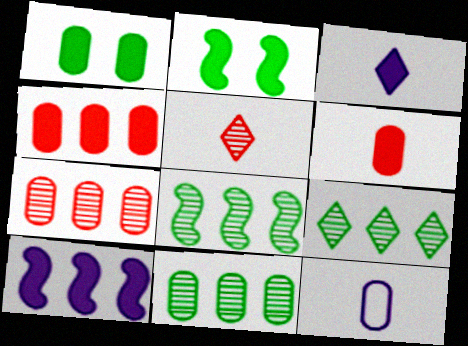[[1, 7, 12], 
[2, 3, 4], 
[8, 9, 11]]